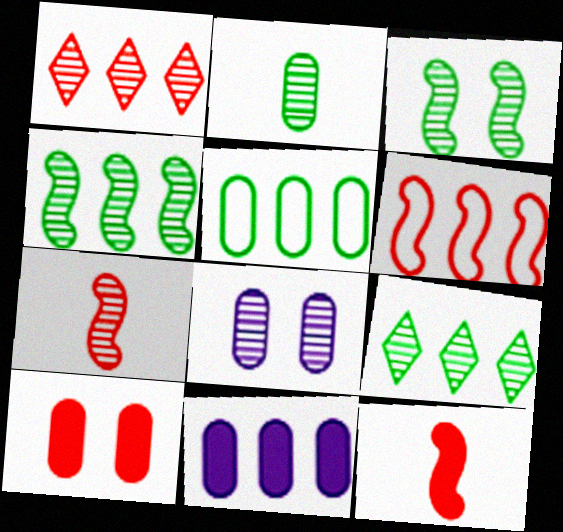[[2, 3, 9], 
[6, 9, 11], 
[7, 8, 9]]